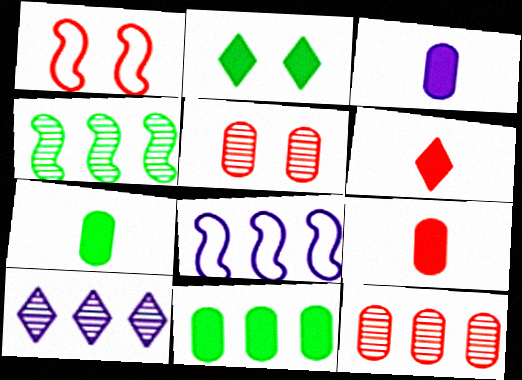[[1, 6, 12], 
[1, 7, 10], 
[3, 7, 9], 
[4, 10, 12]]